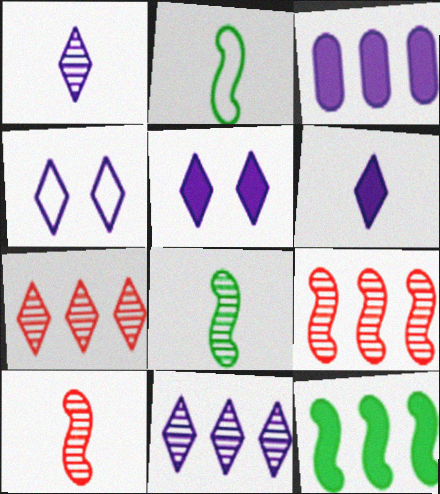[[4, 6, 11]]